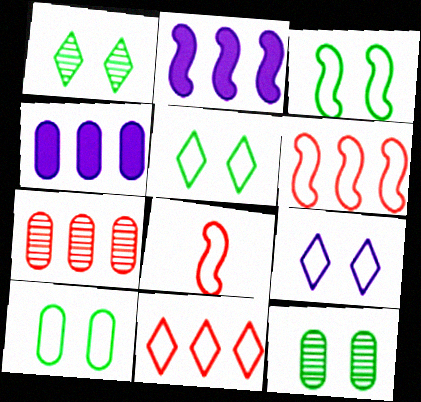[[1, 4, 8], 
[3, 5, 10]]